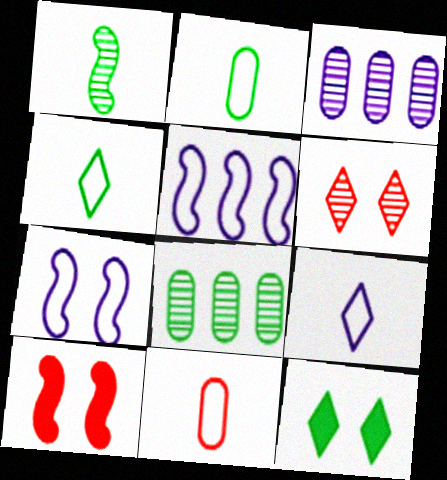[[1, 3, 6], 
[1, 5, 10], 
[3, 4, 10], 
[8, 9, 10]]